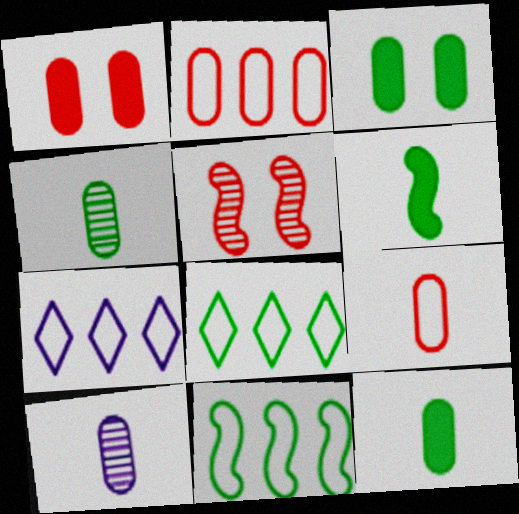[[2, 3, 10], 
[2, 7, 11], 
[5, 7, 12], 
[9, 10, 12]]